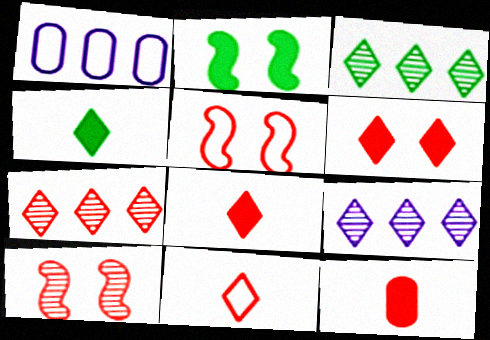[[1, 4, 10], 
[3, 7, 9], 
[5, 7, 12], 
[6, 7, 11]]